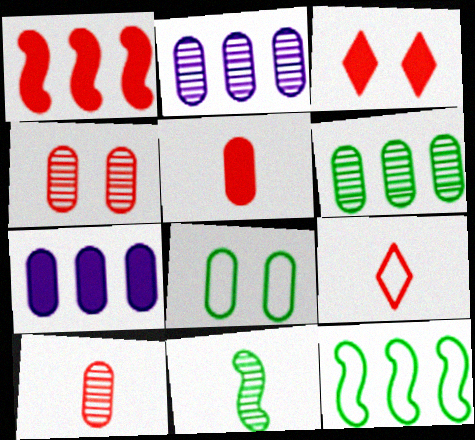[[1, 3, 5], 
[1, 4, 9], 
[2, 5, 8], 
[7, 8, 10]]